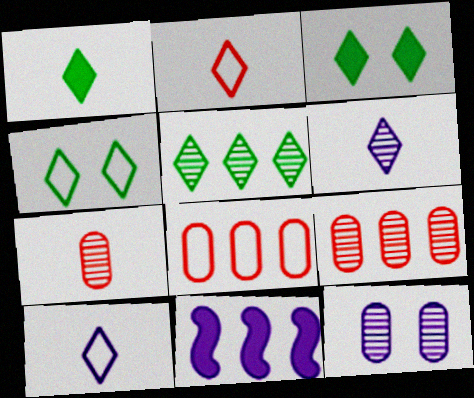[[1, 2, 6], 
[1, 4, 5], 
[4, 7, 11], 
[5, 8, 11], 
[10, 11, 12]]